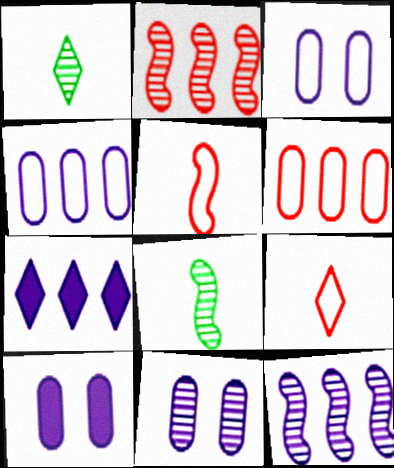[[1, 2, 11], 
[3, 10, 11], 
[4, 7, 12]]